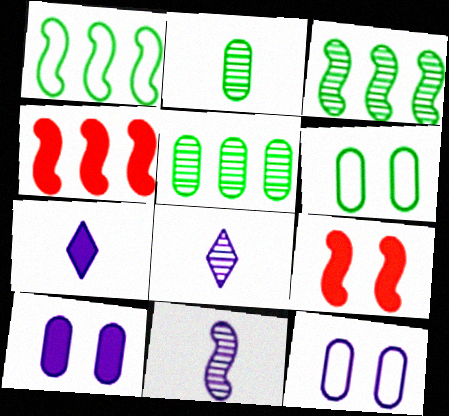[[1, 9, 11], 
[4, 6, 8]]